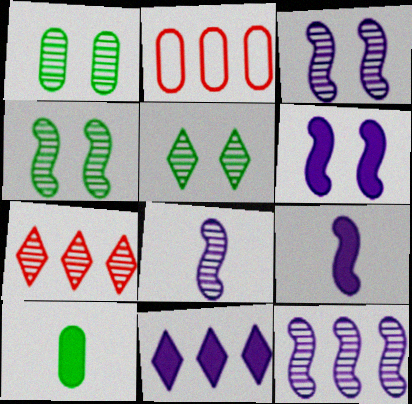[[1, 4, 5], 
[1, 7, 8], 
[2, 5, 9], 
[3, 8, 12]]